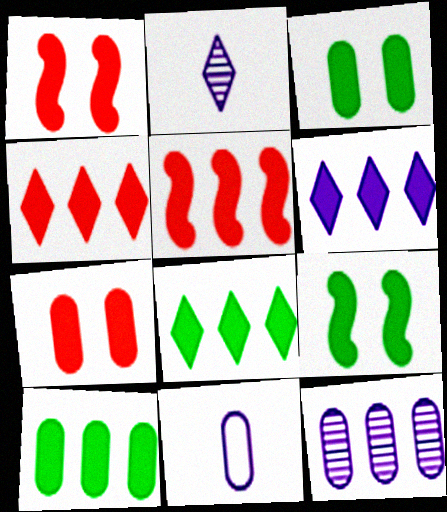[[4, 6, 8], 
[5, 6, 10]]